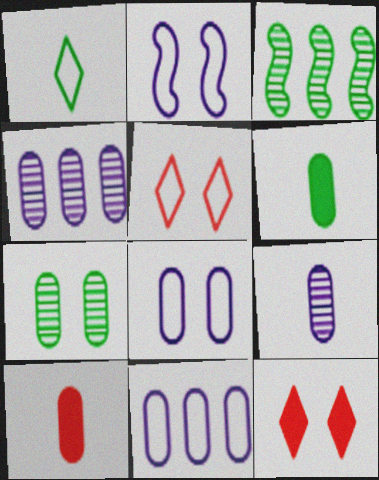[[2, 7, 12], 
[7, 10, 11]]